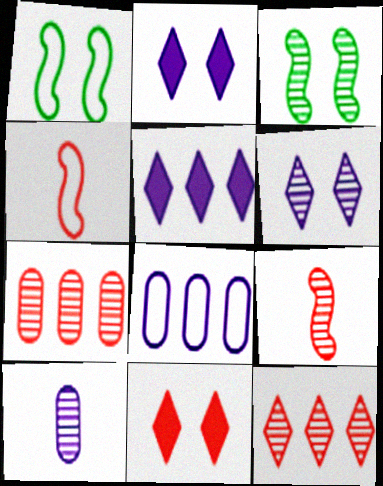[[3, 10, 12], 
[4, 7, 11]]